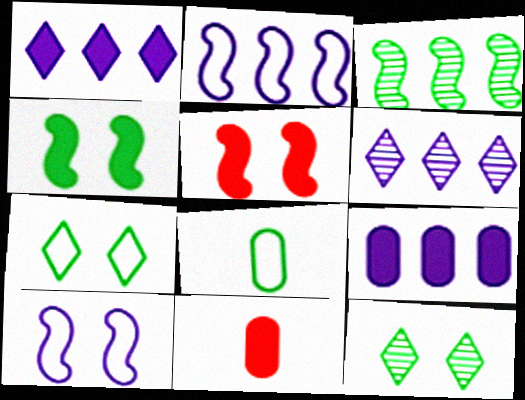[[1, 4, 11], 
[2, 6, 9], 
[2, 11, 12], 
[5, 6, 8]]